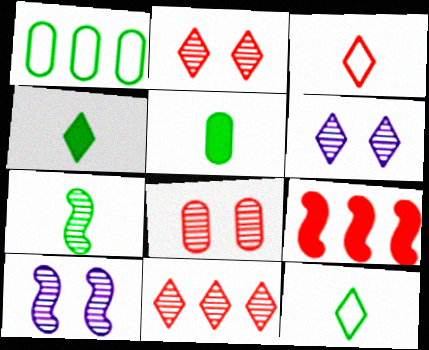[[3, 8, 9], 
[5, 7, 12]]